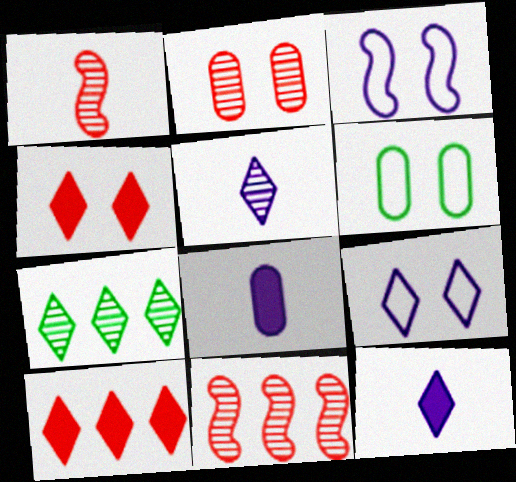[[6, 11, 12]]